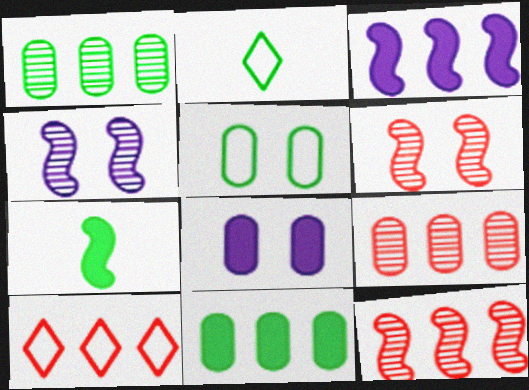[[1, 3, 10], 
[2, 8, 12]]